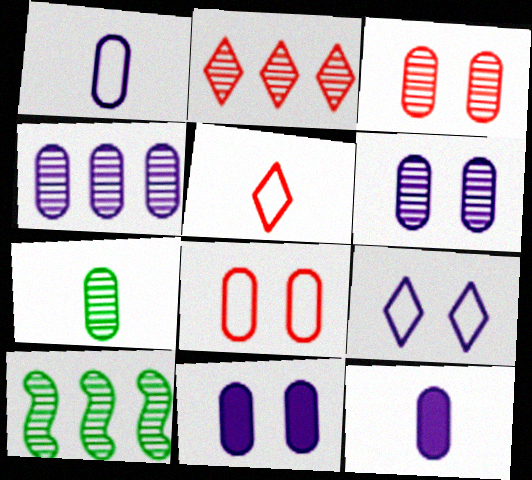[[1, 4, 11], 
[2, 4, 10], 
[3, 4, 7], 
[5, 10, 11]]